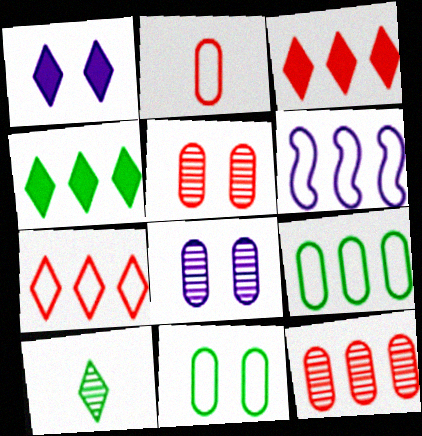[[1, 7, 10], 
[4, 6, 12], 
[6, 7, 9]]